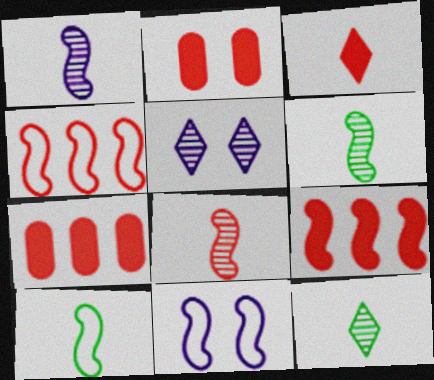[[1, 6, 8], 
[2, 3, 9], 
[4, 10, 11], 
[5, 7, 10], 
[6, 9, 11], 
[7, 11, 12]]